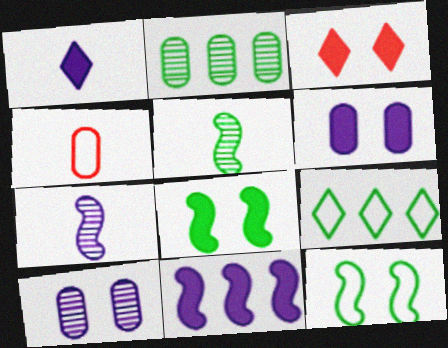[[1, 4, 5], 
[1, 6, 11], 
[2, 4, 6], 
[3, 6, 8], 
[3, 10, 12]]